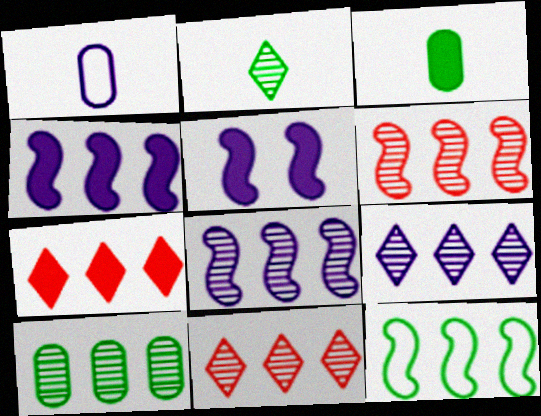[[1, 5, 9], 
[3, 5, 7], 
[4, 6, 12], 
[6, 9, 10], 
[8, 10, 11]]